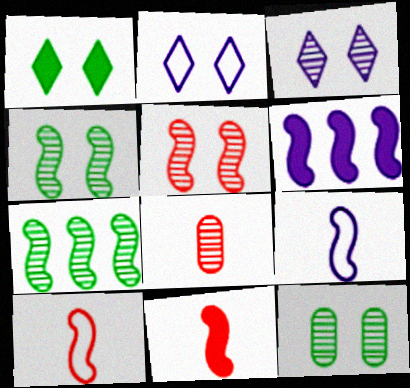[[3, 5, 12], 
[3, 7, 8], 
[4, 6, 10]]